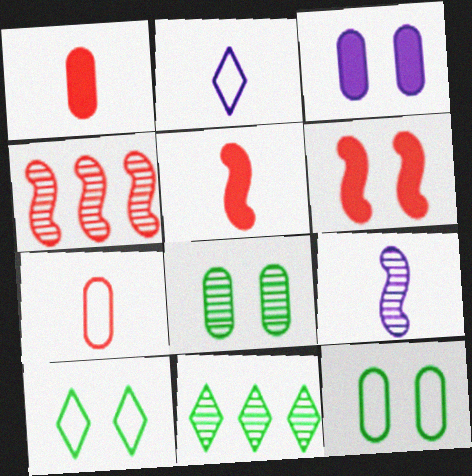[]